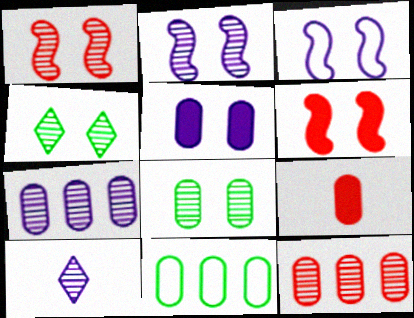[[2, 7, 10], 
[6, 10, 11]]